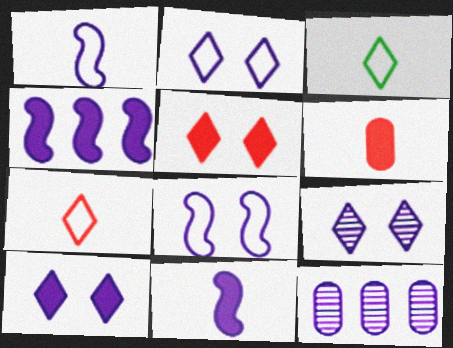[[1, 10, 12], 
[2, 9, 10], 
[2, 11, 12]]